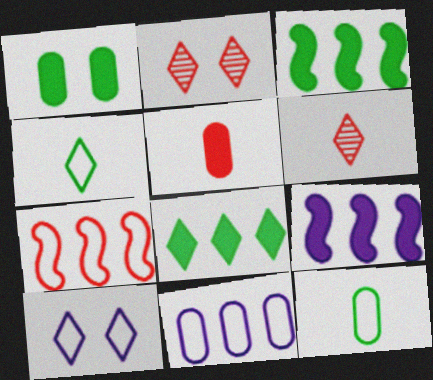[[2, 5, 7], 
[2, 9, 12], 
[6, 8, 10], 
[7, 10, 12]]